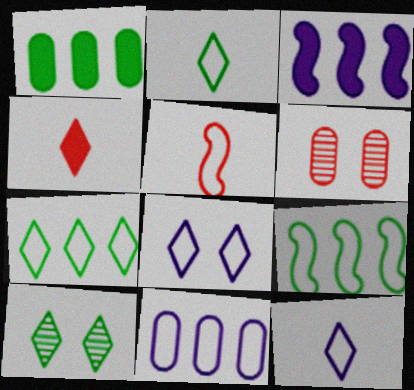[[2, 3, 6]]